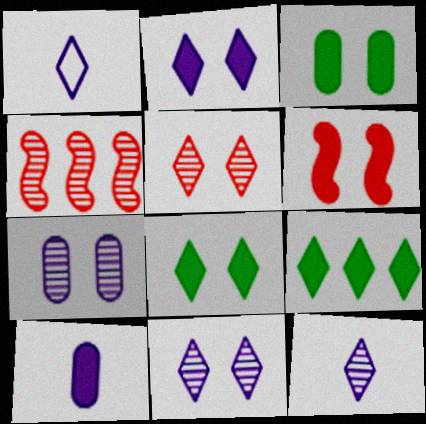[[1, 3, 4], 
[1, 5, 9], 
[2, 3, 6], 
[6, 9, 10]]